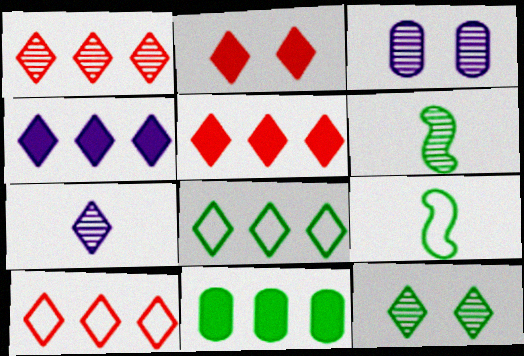[[1, 3, 6], 
[1, 4, 8], 
[1, 5, 10], 
[1, 7, 12], 
[2, 7, 8], 
[3, 5, 9], 
[9, 11, 12]]